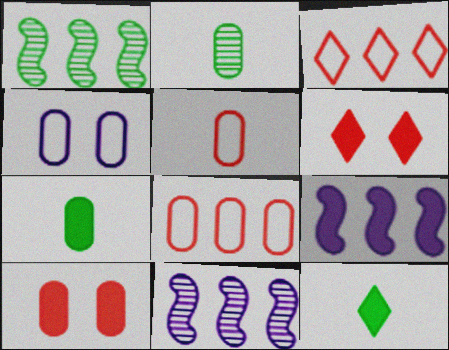[[6, 7, 9], 
[9, 10, 12]]